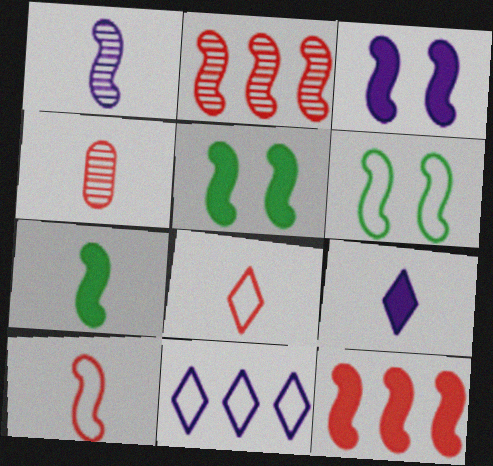[[1, 6, 12], 
[1, 7, 10], 
[3, 7, 12], 
[4, 5, 11]]